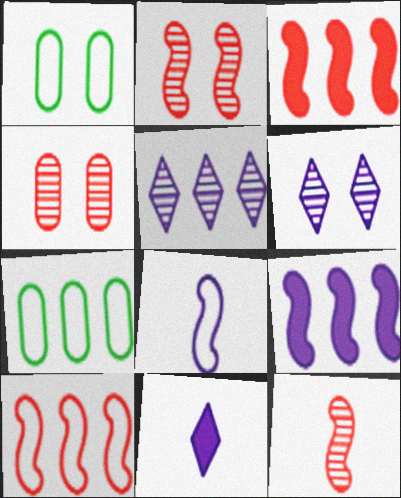[[2, 7, 11], 
[3, 5, 7]]